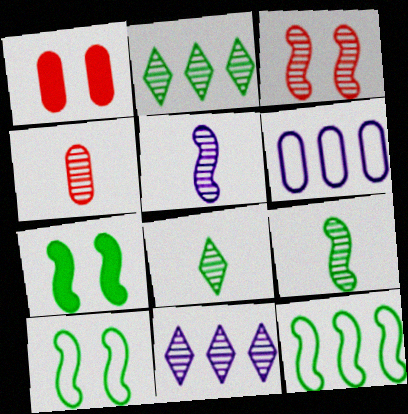[[4, 5, 8], 
[7, 9, 12]]